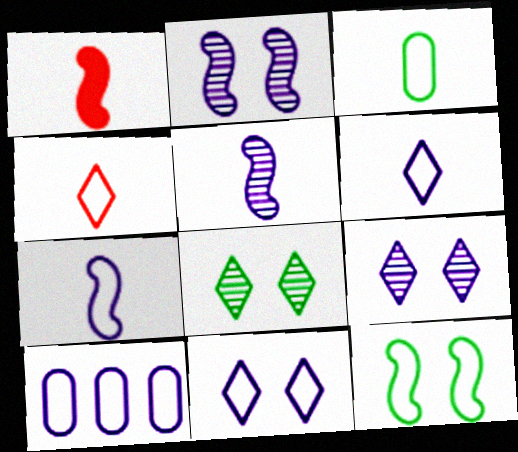[[1, 8, 10], 
[3, 4, 7], 
[4, 10, 12], 
[7, 10, 11]]